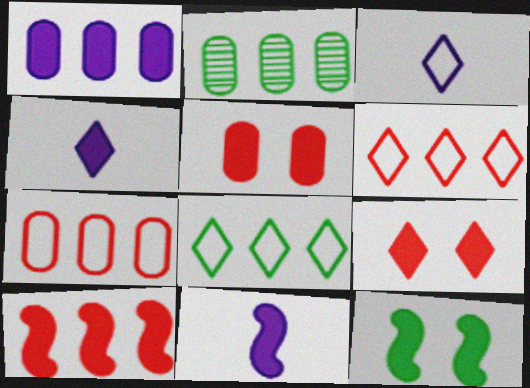[[1, 2, 7], 
[10, 11, 12]]